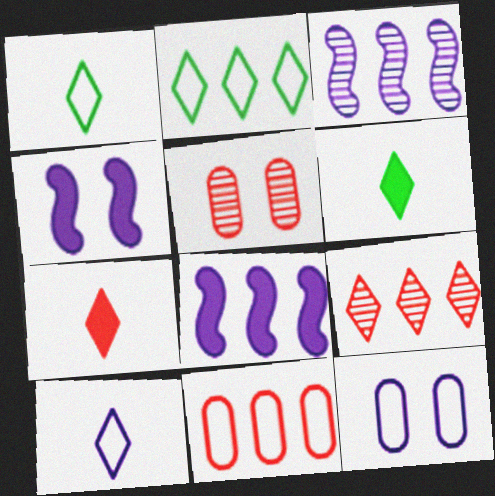[[1, 5, 8]]